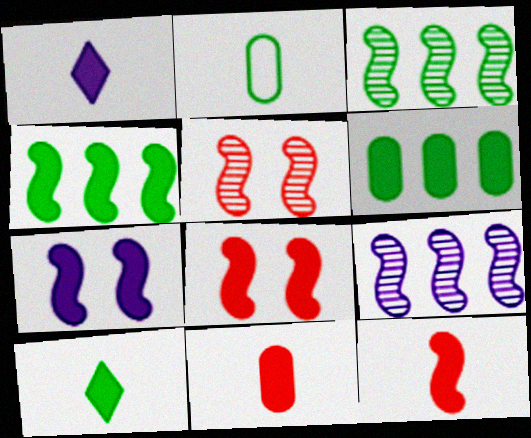[[1, 6, 8], 
[4, 7, 12]]